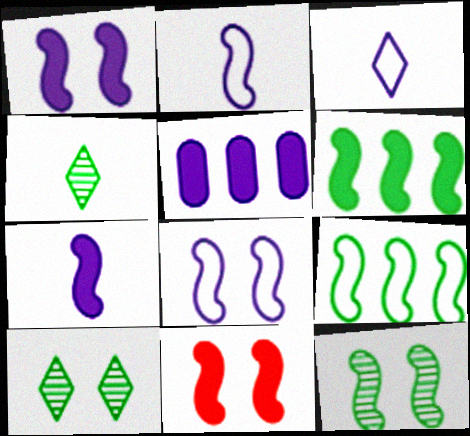[[6, 7, 11], 
[8, 11, 12]]